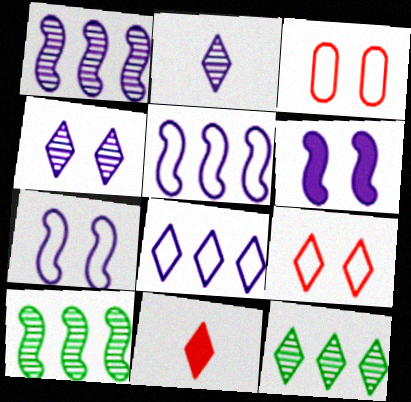[]